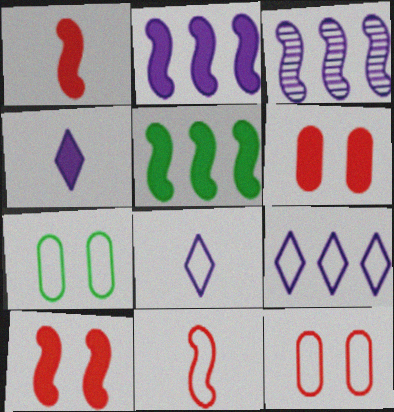[[4, 5, 6], 
[7, 9, 11]]